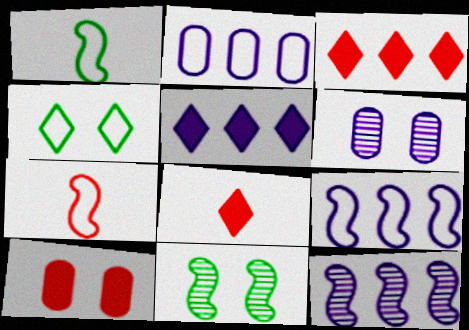[[1, 3, 6], 
[2, 4, 7], 
[2, 5, 12], 
[2, 8, 11]]